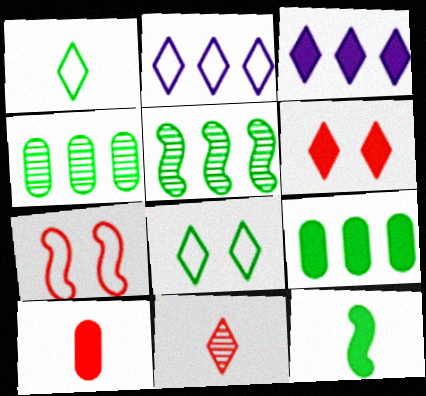[[3, 8, 11], 
[4, 8, 12]]